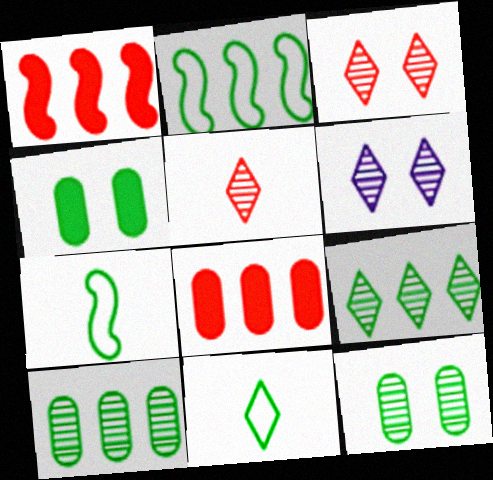[[4, 7, 9], 
[5, 6, 9], 
[6, 7, 8]]